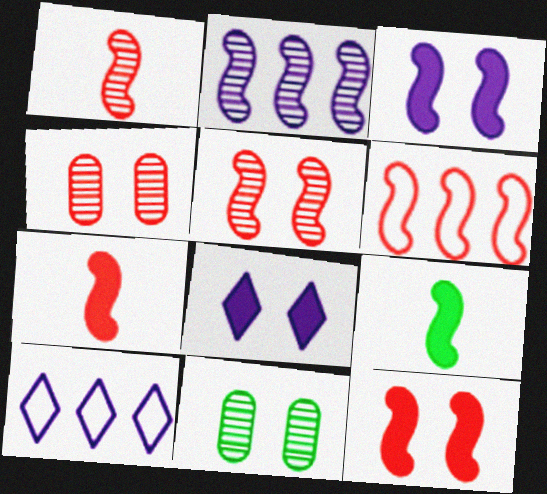[[1, 6, 12], 
[4, 9, 10], 
[5, 6, 7], 
[7, 10, 11]]